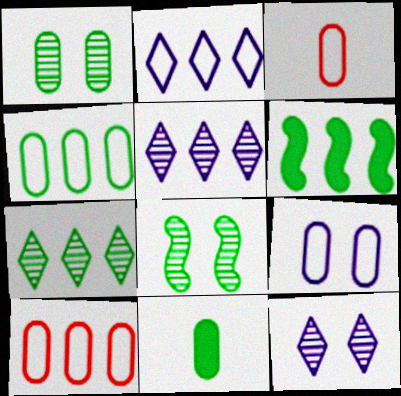[[1, 4, 11], 
[3, 4, 9], 
[3, 6, 12], 
[4, 6, 7], 
[5, 6, 10]]